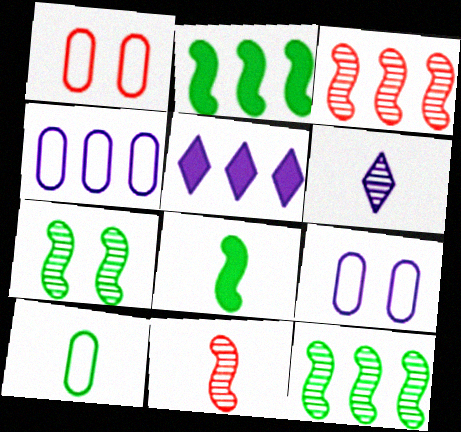[[1, 2, 6], 
[1, 4, 10]]